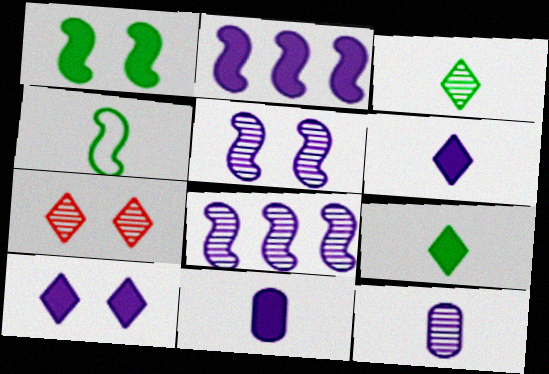[[2, 10, 11]]